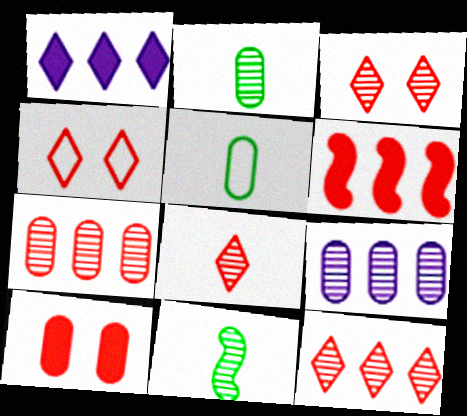[[3, 8, 12], 
[3, 9, 11], 
[5, 9, 10]]